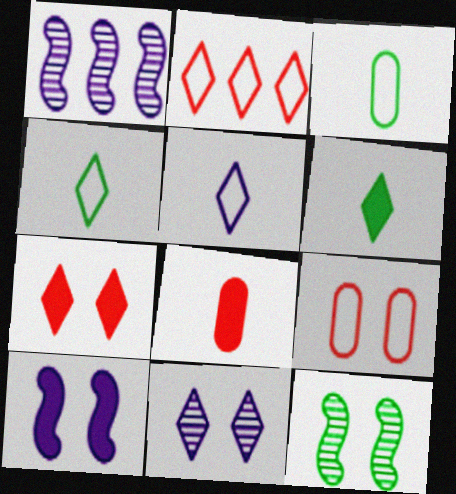[[1, 3, 7], 
[1, 6, 9], 
[2, 6, 11]]